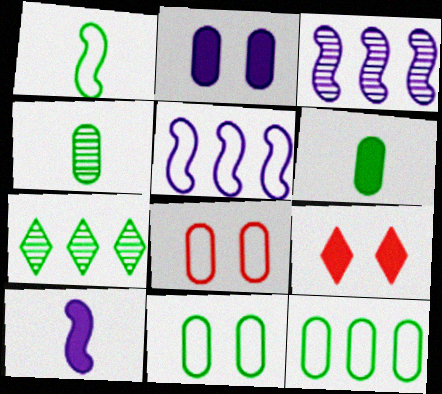[[4, 5, 9], 
[7, 8, 10]]